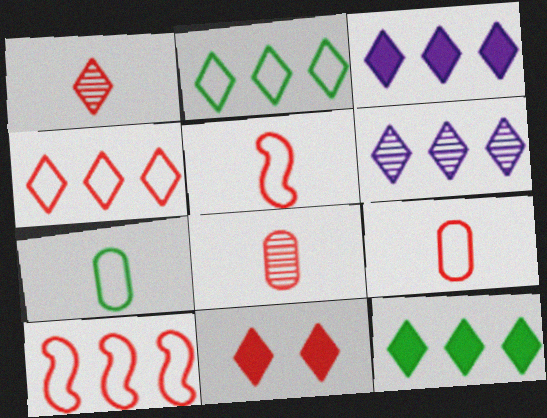[[1, 4, 11], 
[4, 6, 12], 
[8, 10, 11]]